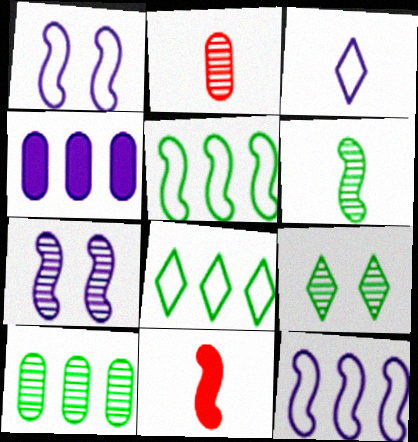[[3, 4, 7], 
[5, 7, 11], 
[6, 9, 10]]